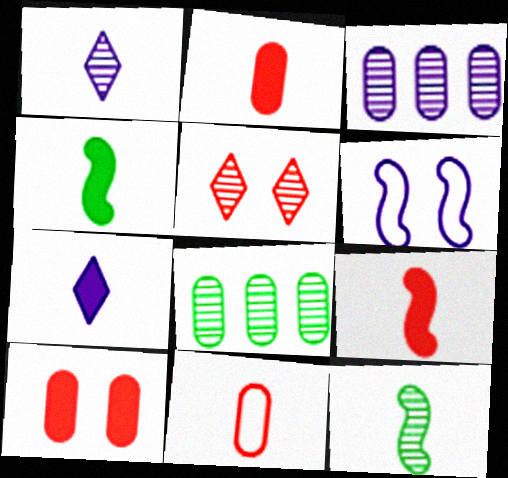[[1, 4, 11], 
[2, 4, 7], 
[3, 5, 12], 
[3, 6, 7], 
[7, 11, 12]]